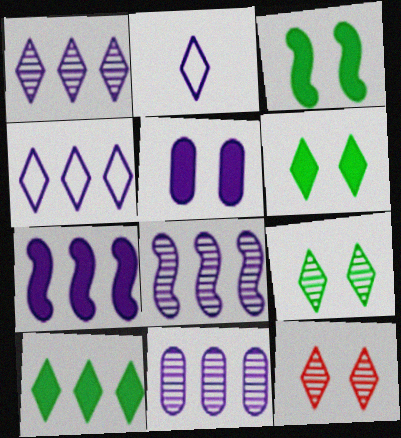[[1, 8, 11], 
[2, 5, 8], 
[2, 10, 12], 
[4, 7, 11]]